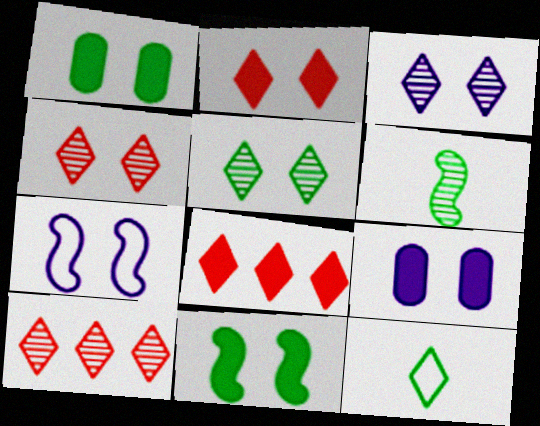[[1, 4, 7], 
[2, 9, 11], 
[3, 4, 5], 
[3, 7, 9], 
[3, 8, 12]]